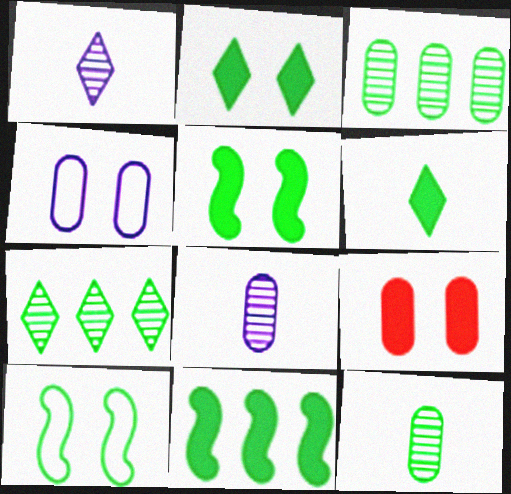[[3, 6, 10]]